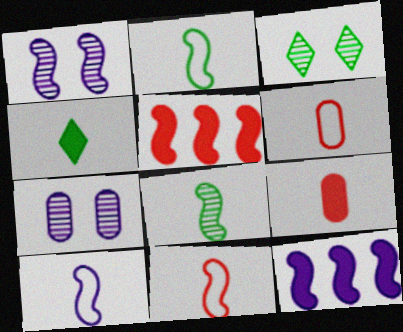[[1, 2, 5], 
[1, 10, 12], 
[2, 10, 11], 
[3, 6, 12]]